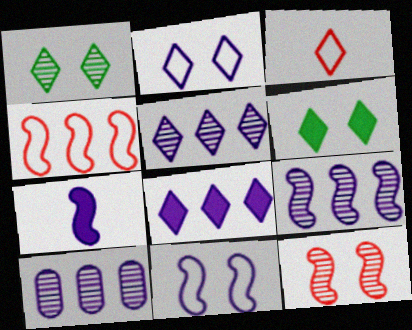[[1, 3, 8], 
[2, 7, 10], 
[3, 5, 6], 
[5, 9, 10], 
[7, 9, 11]]